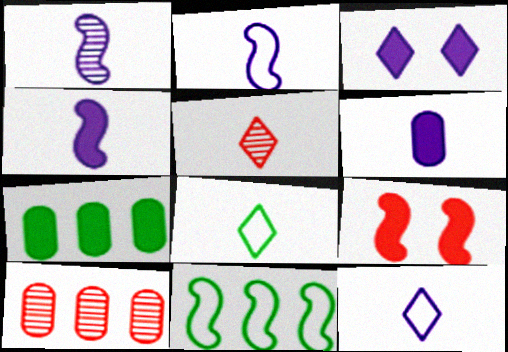[[1, 2, 4], 
[1, 6, 12], 
[1, 9, 11]]